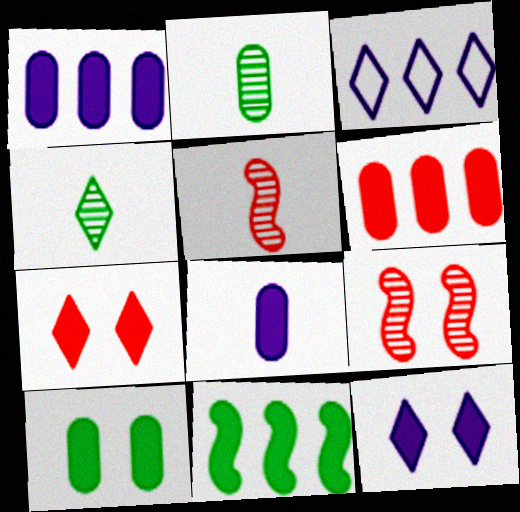[[3, 4, 7], 
[3, 5, 10], 
[6, 8, 10], 
[7, 8, 11]]